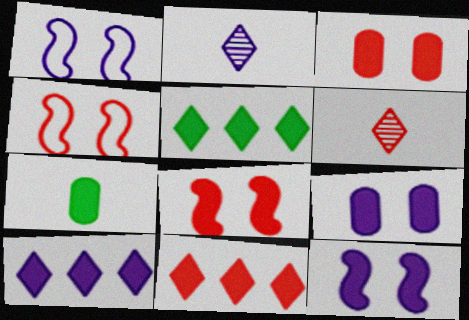[[5, 10, 11], 
[7, 8, 10], 
[7, 11, 12]]